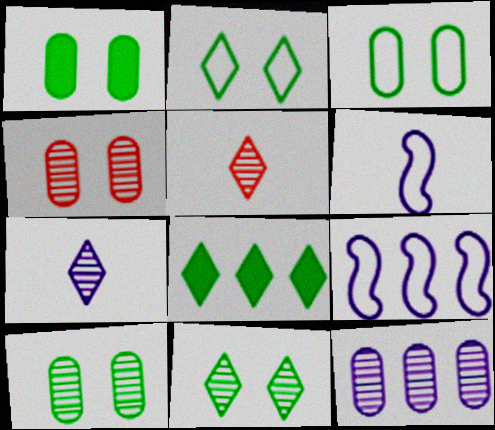[[1, 3, 10], 
[1, 5, 9], 
[4, 6, 8]]